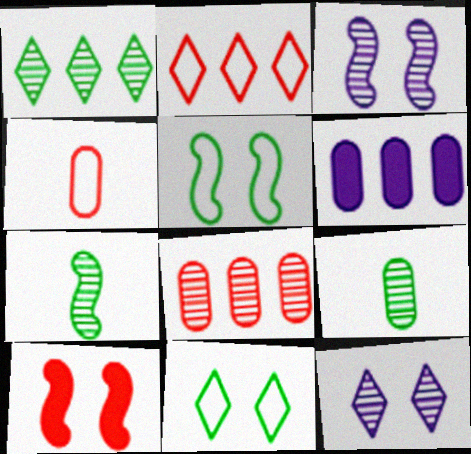[[3, 5, 10], 
[7, 8, 12]]